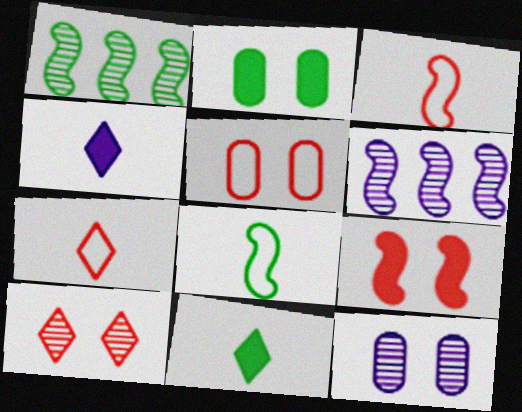[[1, 4, 5], 
[2, 5, 12], 
[2, 6, 7], 
[5, 6, 11], 
[5, 9, 10], 
[6, 8, 9]]